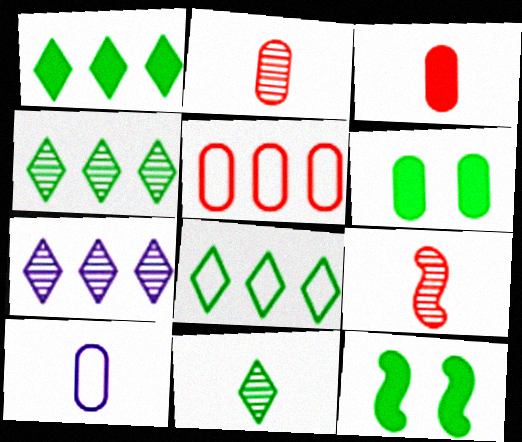[[1, 4, 8]]